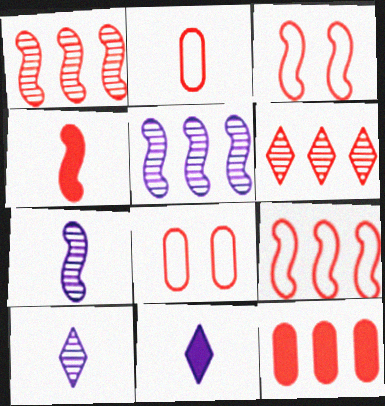[[1, 3, 4], 
[4, 6, 8], 
[6, 9, 12]]